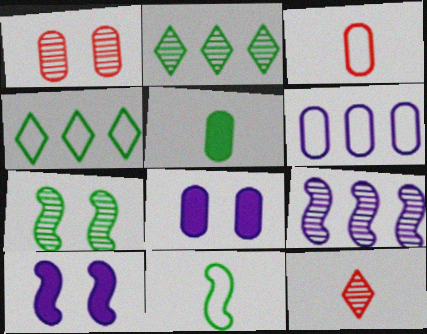[[1, 5, 6], 
[2, 3, 10], 
[4, 5, 7]]